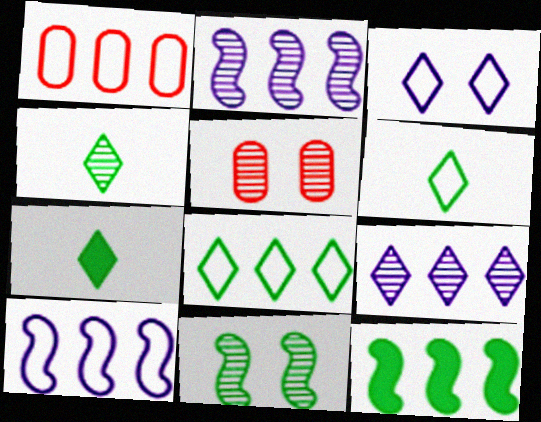[[1, 8, 10], 
[1, 9, 12], 
[2, 4, 5], 
[4, 6, 7], 
[5, 7, 10]]